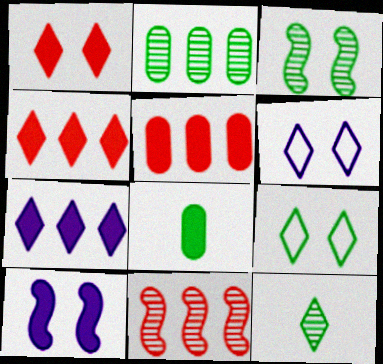[[2, 3, 12], 
[4, 6, 12], 
[4, 8, 10], 
[6, 8, 11]]